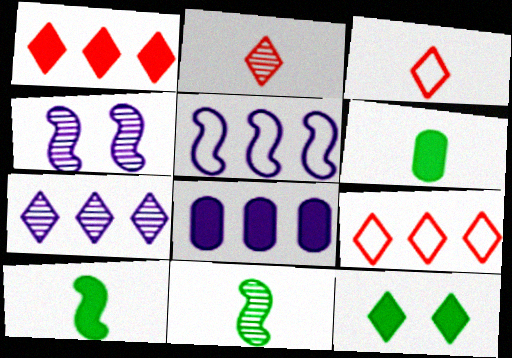[[3, 7, 12], 
[4, 6, 9], 
[5, 7, 8]]